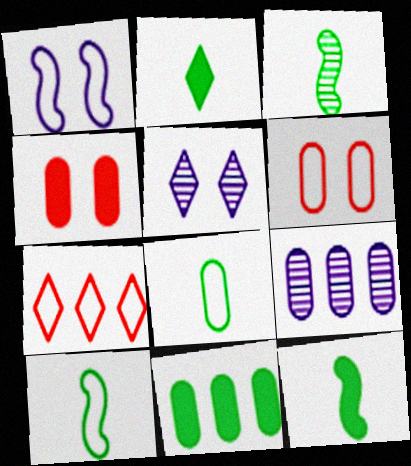[[1, 7, 8], 
[2, 3, 8], 
[2, 5, 7], 
[3, 10, 12], 
[4, 8, 9]]